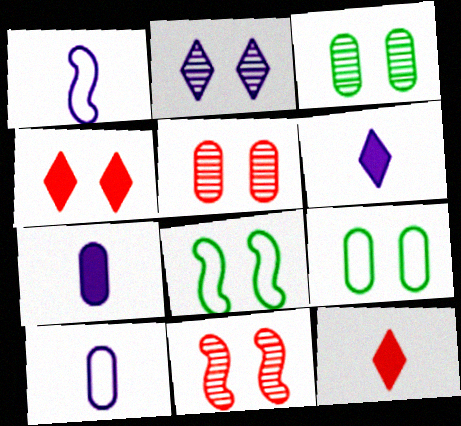[[2, 3, 11]]